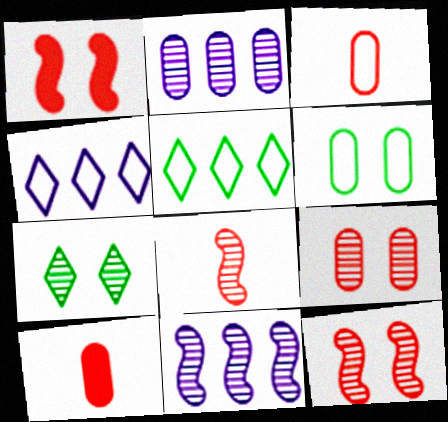[[2, 6, 10], 
[2, 7, 8]]